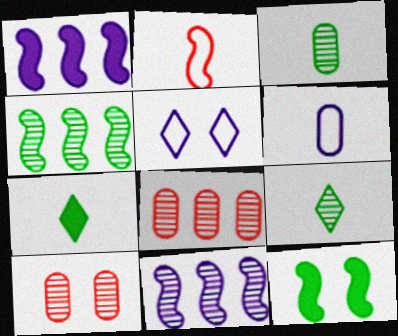[[2, 11, 12], 
[5, 10, 12], 
[9, 10, 11]]